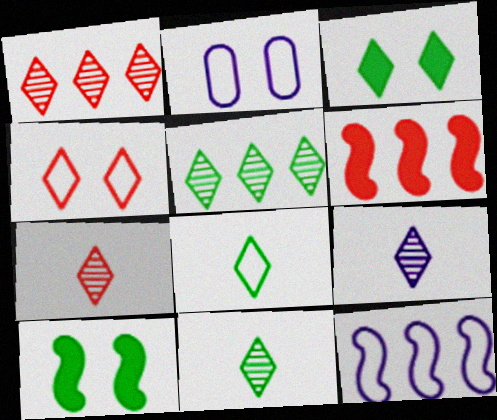[[2, 6, 11], 
[3, 5, 8], 
[7, 9, 11]]